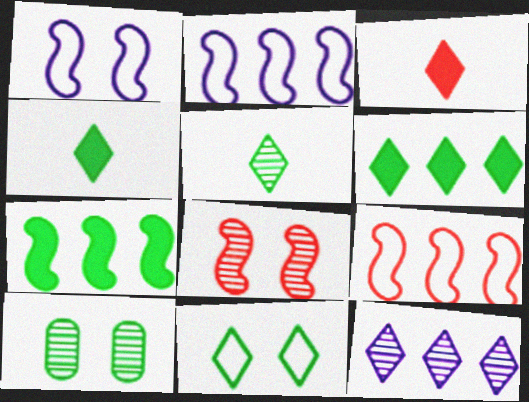[[2, 3, 10], 
[3, 11, 12], 
[5, 6, 11]]